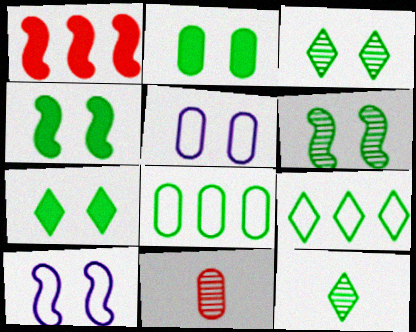[[1, 5, 12], 
[2, 4, 7], 
[4, 8, 12], 
[7, 9, 12]]